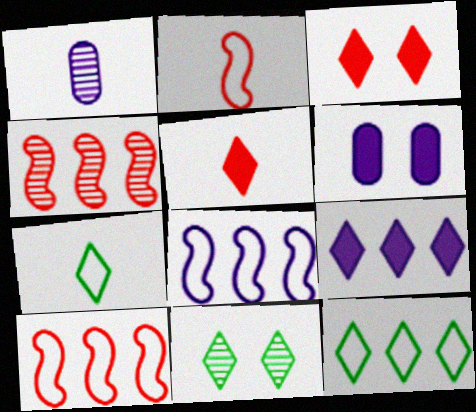[[1, 4, 11], 
[4, 6, 7]]